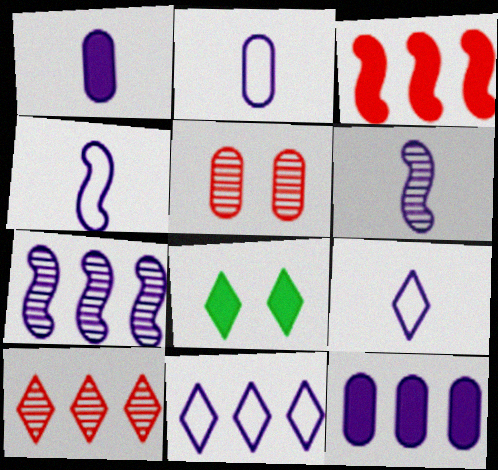[[1, 3, 8], 
[1, 6, 9], 
[2, 4, 9], 
[7, 11, 12], 
[8, 9, 10]]